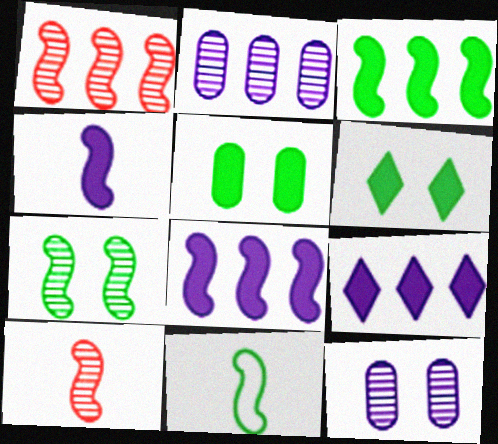[[3, 7, 11], 
[4, 10, 11]]